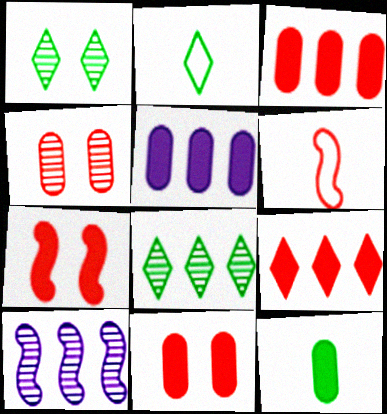[[1, 5, 6], 
[2, 10, 11], 
[4, 6, 9], 
[5, 11, 12]]